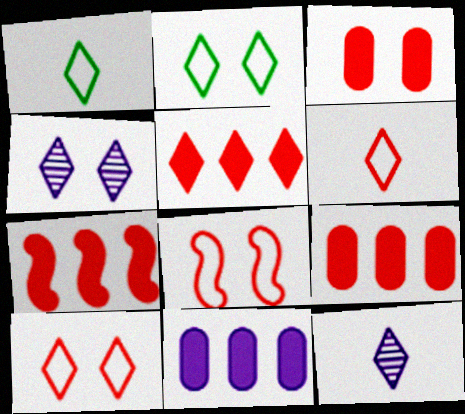[[1, 4, 5], 
[2, 5, 12], 
[5, 7, 9]]